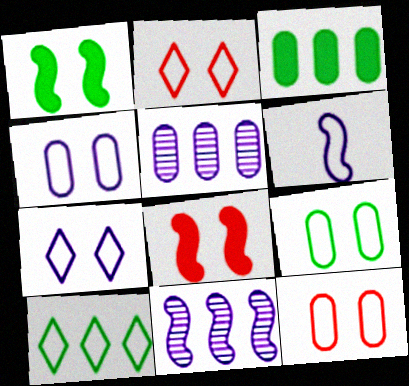[[4, 9, 12], 
[6, 10, 12]]